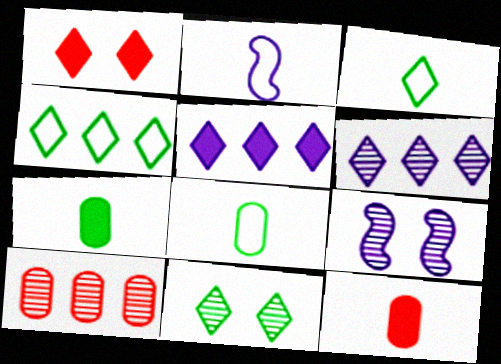[[1, 3, 6], 
[4, 9, 12]]